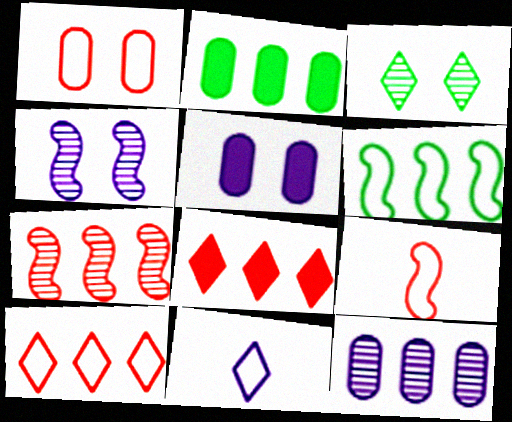[[1, 6, 11], 
[1, 9, 10], 
[3, 8, 11], 
[6, 8, 12]]